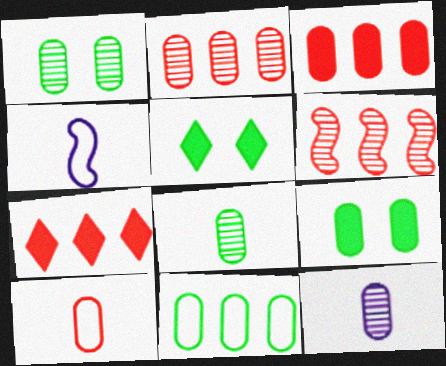[[1, 2, 12], 
[1, 4, 7], 
[2, 4, 5], 
[8, 9, 11]]